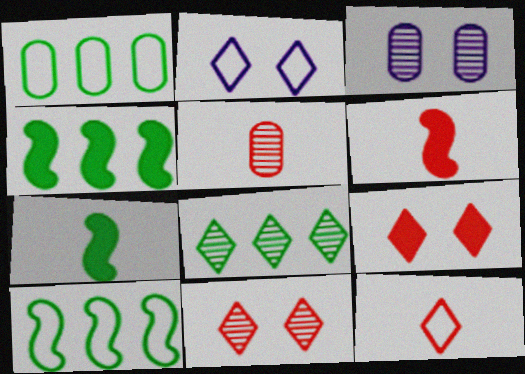[[1, 4, 8], 
[2, 4, 5], 
[3, 4, 12], 
[5, 6, 12]]